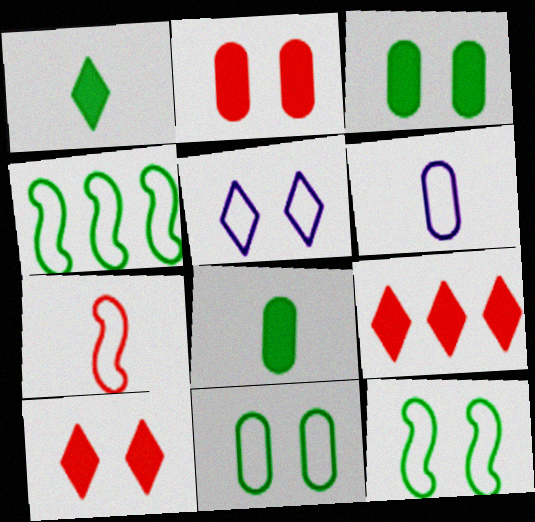[]